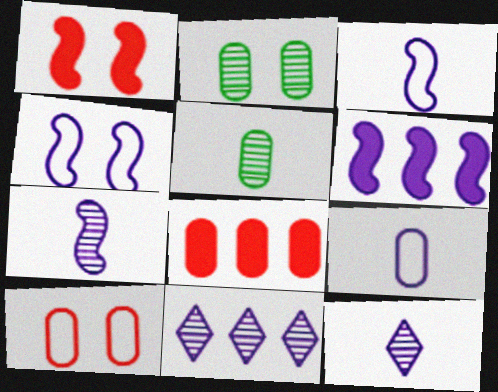[[2, 8, 9], 
[4, 6, 7]]